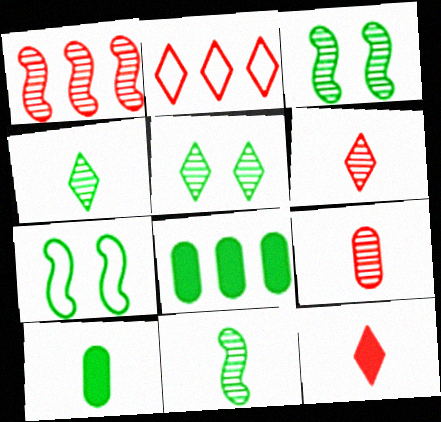[[4, 7, 8]]